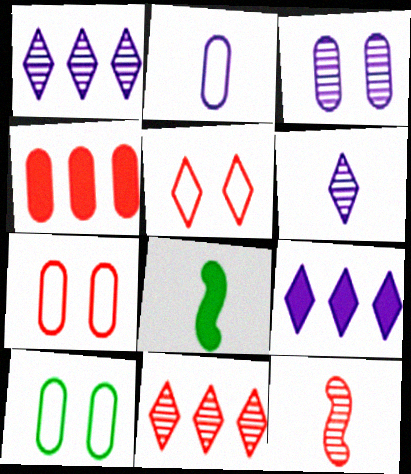[[1, 7, 8], 
[4, 5, 12], 
[9, 10, 12]]